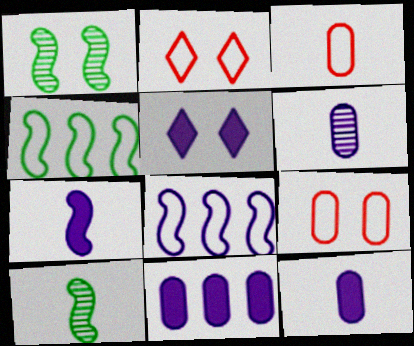[[1, 5, 9], 
[2, 10, 11], 
[5, 6, 8], 
[5, 7, 11]]